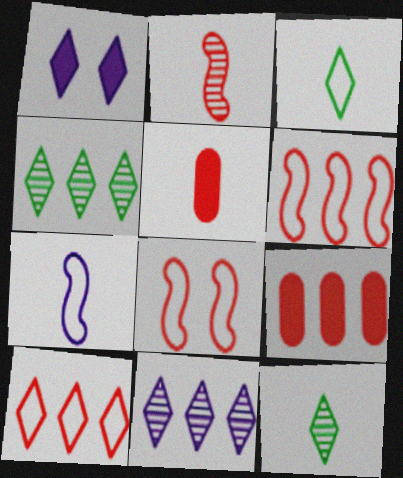[[1, 10, 12], 
[5, 7, 12]]